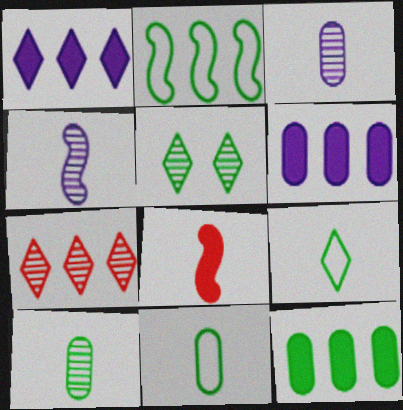[[2, 6, 7], 
[3, 8, 9]]